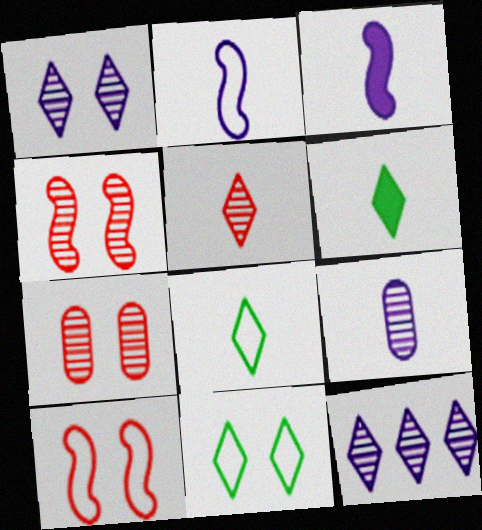[]